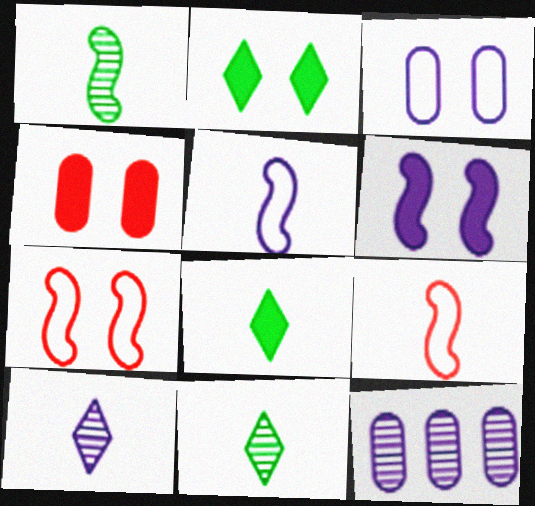[[2, 4, 6], 
[2, 9, 12], 
[7, 8, 12]]